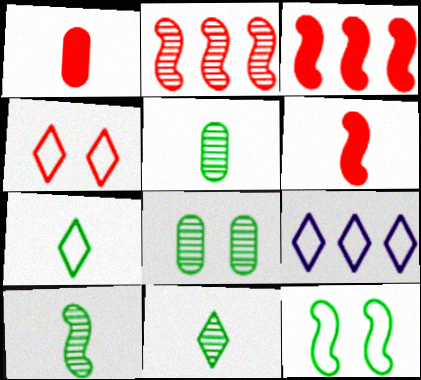[[1, 2, 4], 
[4, 7, 9], 
[5, 10, 11], 
[6, 8, 9]]